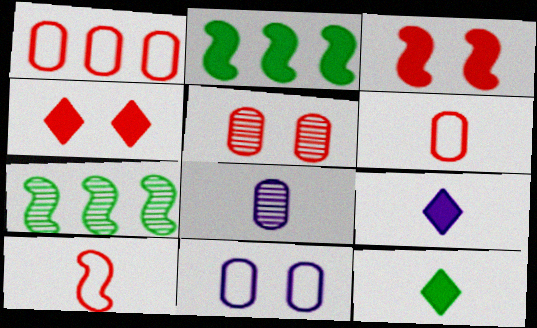[[8, 10, 12]]